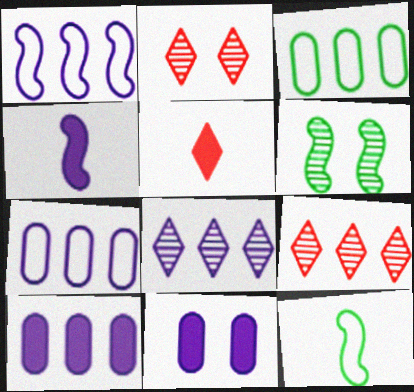[[1, 8, 10], 
[2, 3, 4], 
[2, 10, 12], 
[5, 6, 7], 
[9, 11, 12]]